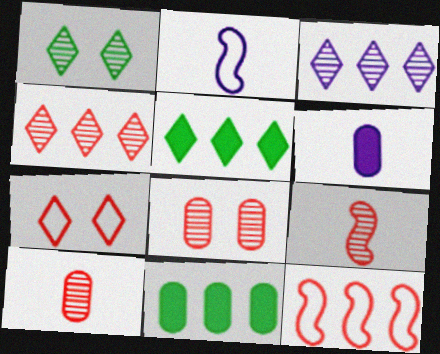[[1, 6, 12], 
[2, 5, 8], 
[3, 11, 12], 
[4, 8, 9]]